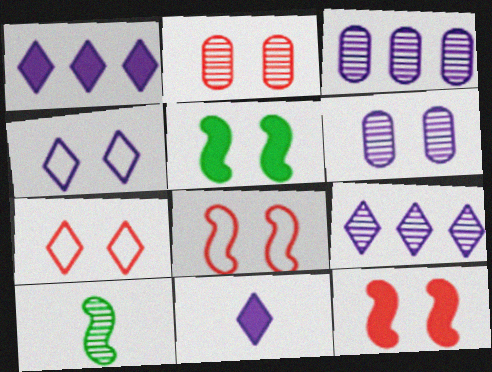[[2, 4, 5], 
[2, 7, 12], 
[2, 9, 10], 
[4, 9, 11], 
[5, 6, 7]]